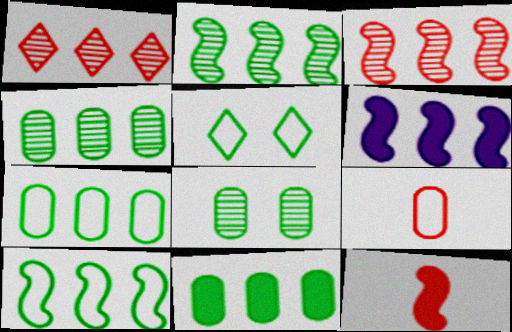[[1, 6, 7], 
[3, 6, 10], 
[4, 7, 11]]